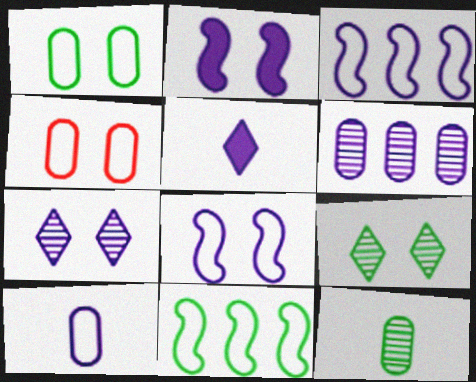[[2, 4, 9], 
[5, 6, 8]]